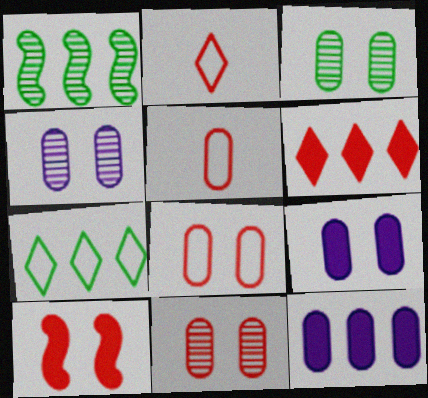[[1, 2, 9], 
[3, 4, 11], 
[3, 5, 12], 
[3, 8, 9]]